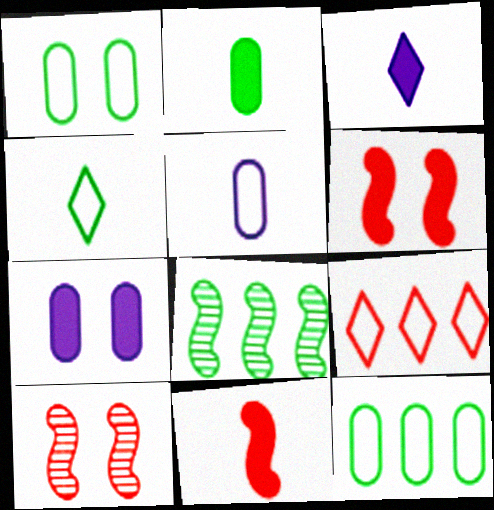[[2, 3, 11], 
[3, 10, 12]]